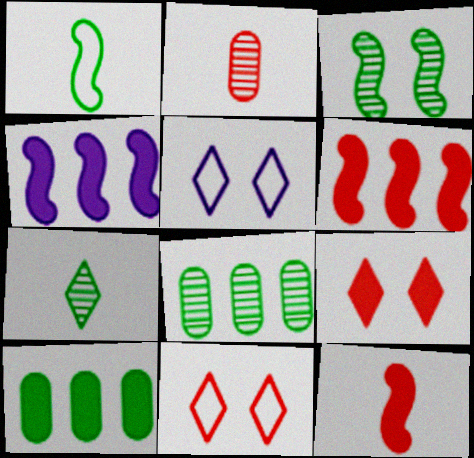[[2, 6, 11], 
[3, 7, 8], 
[5, 8, 12]]